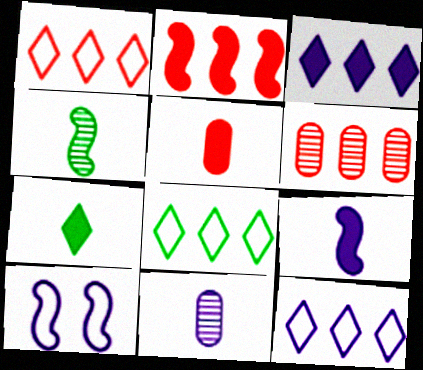[[1, 2, 6], 
[1, 8, 12], 
[2, 4, 10], 
[3, 10, 11], 
[5, 7, 9], 
[6, 7, 10]]